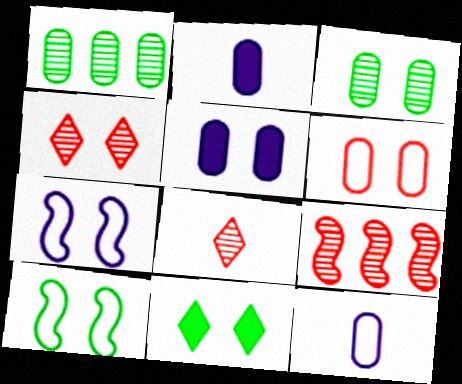[[1, 2, 6], 
[3, 5, 6], 
[3, 10, 11], 
[4, 5, 10], 
[9, 11, 12]]